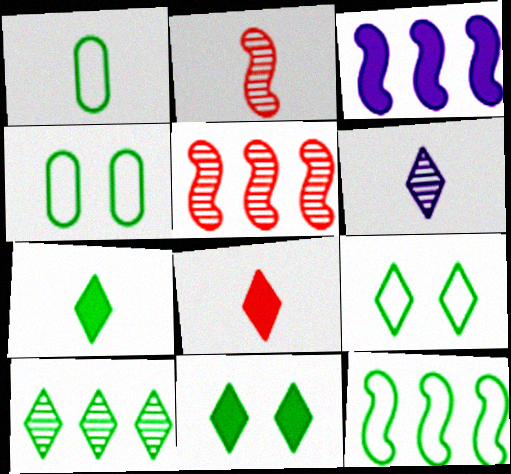[[1, 9, 12], 
[3, 5, 12], 
[7, 9, 10]]